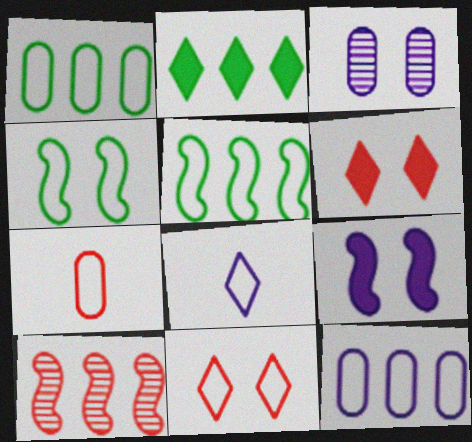[[2, 10, 12], 
[3, 4, 6], 
[6, 7, 10]]